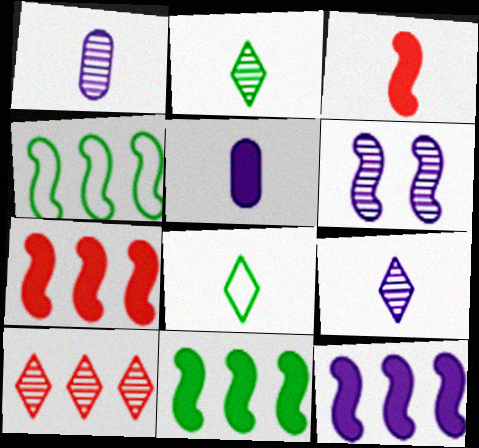[[1, 3, 8], 
[3, 4, 6], 
[7, 11, 12]]